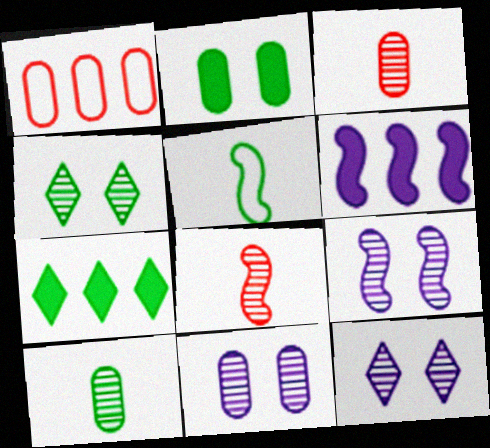[[9, 11, 12]]